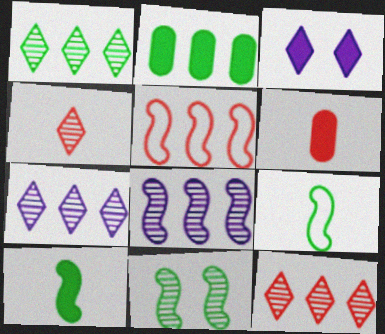[[1, 7, 12], 
[2, 5, 7]]